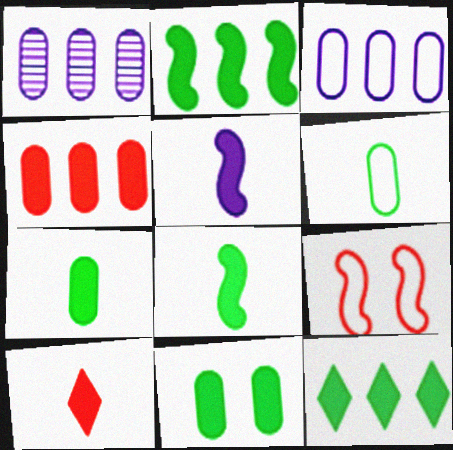[[5, 7, 10], 
[8, 11, 12]]